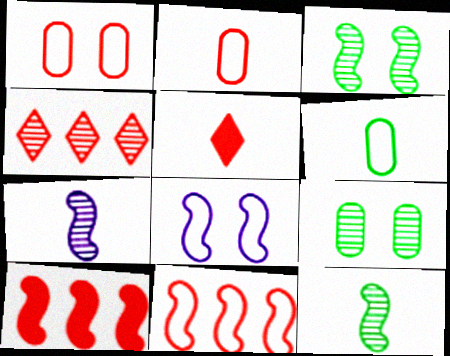[[4, 7, 9], 
[5, 6, 7], 
[8, 10, 12]]